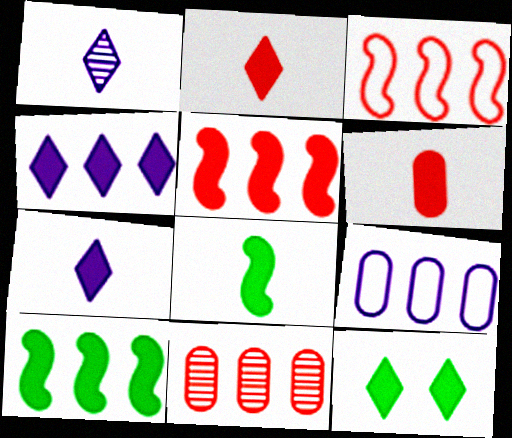[[2, 4, 12], 
[6, 7, 8]]